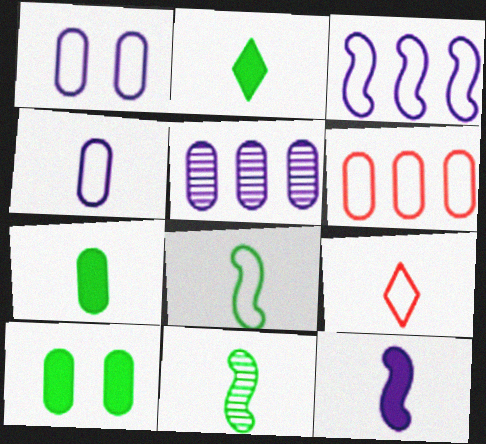[[4, 8, 9]]